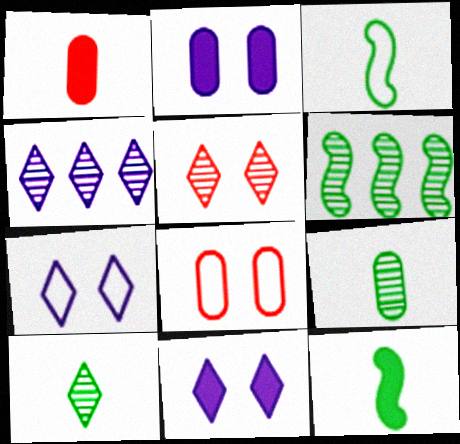[[1, 6, 7], 
[4, 5, 10], 
[4, 8, 12]]